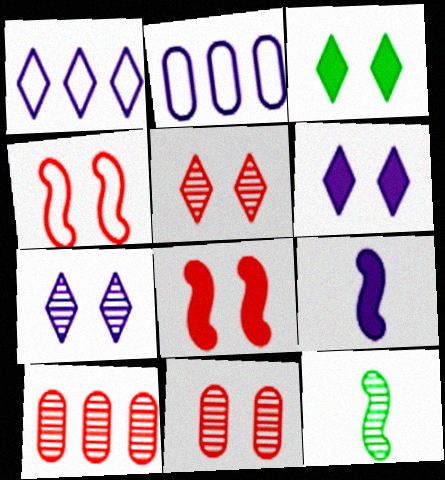[[2, 7, 9], 
[7, 10, 12]]